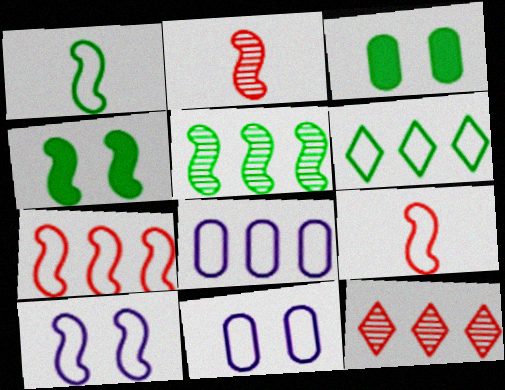[[1, 4, 5], 
[1, 7, 10], 
[6, 7, 8], 
[6, 9, 11]]